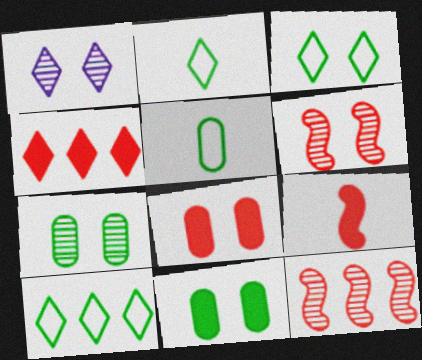[[1, 2, 4], 
[1, 6, 7], 
[2, 3, 10], 
[4, 8, 9]]